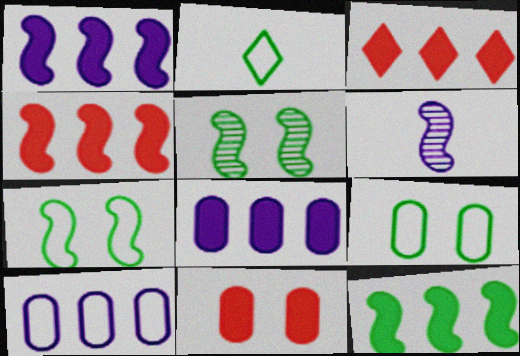[[1, 4, 12], 
[3, 6, 9], 
[3, 8, 12], 
[4, 6, 7]]